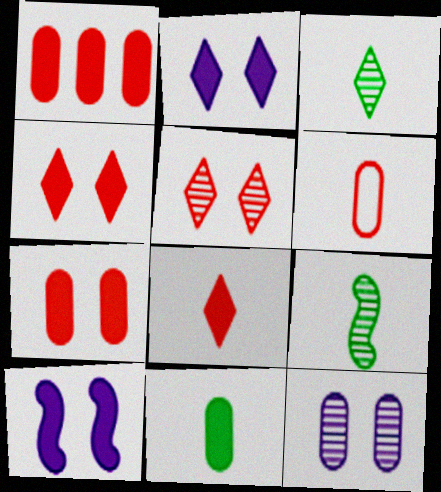[]